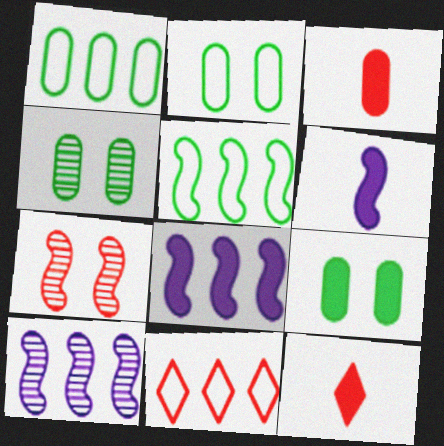[[2, 4, 9], 
[2, 10, 12], 
[3, 7, 11], 
[4, 6, 11], 
[5, 6, 7], 
[8, 9, 12]]